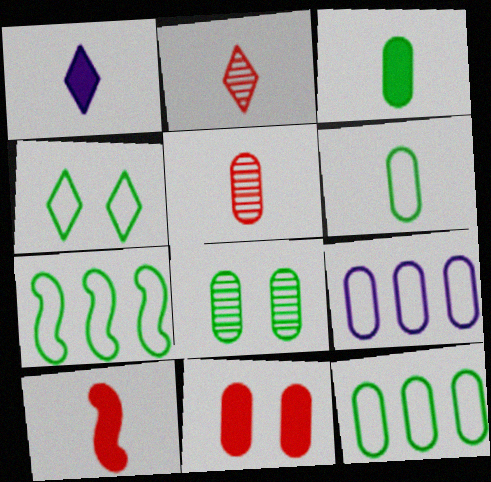[[1, 3, 10], 
[3, 8, 12], 
[4, 6, 7]]